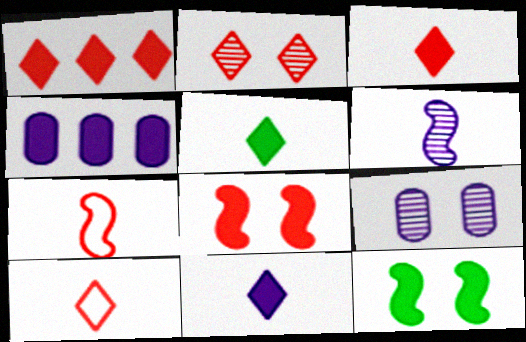[[1, 2, 10], 
[3, 4, 12], 
[3, 5, 11], 
[4, 5, 8]]